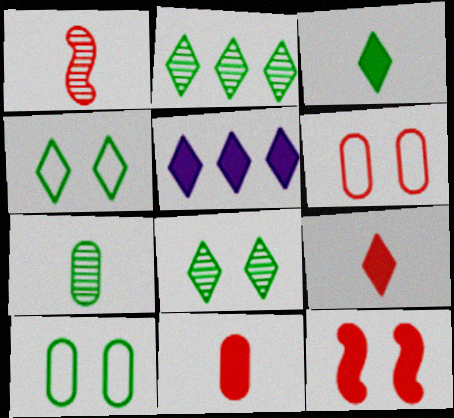[[1, 5, 10], 
[2, 3, 4]]